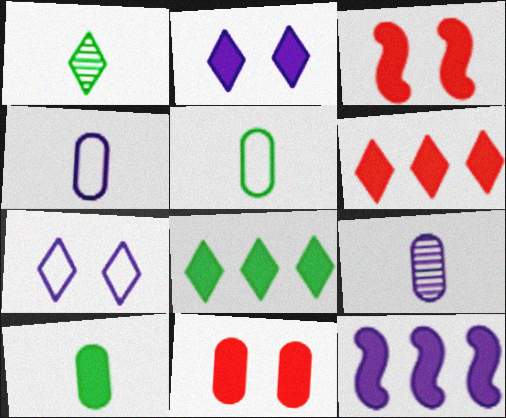[[1, 6, 7], 
[7, 9, 12]]